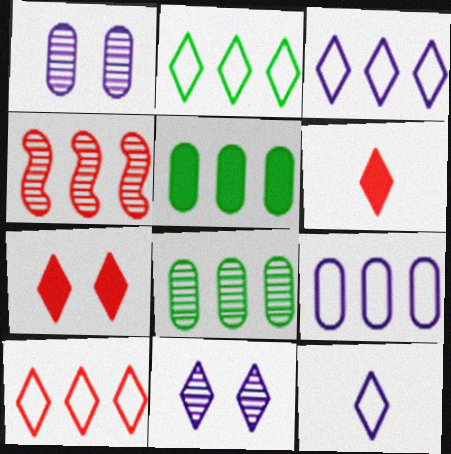[[2, 3, 10], 
[2, 6, 11], 
[3, 4, 5]]